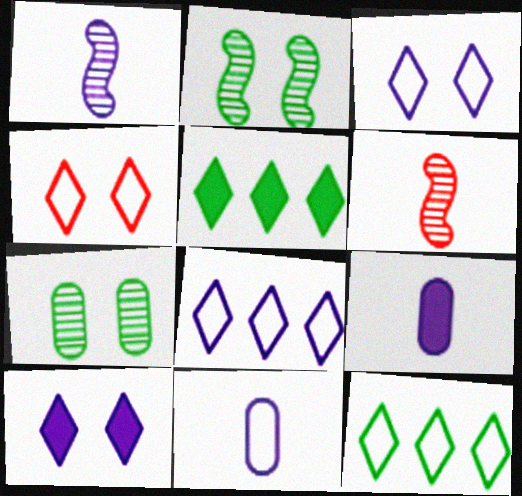[]